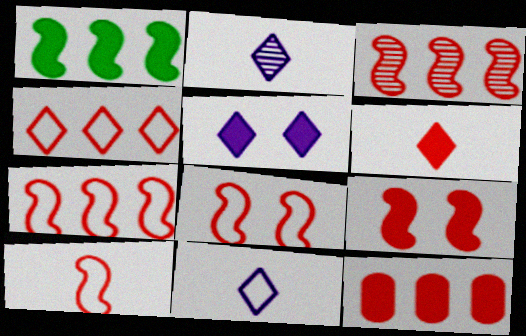[[3, 4, 12], 
[3, 9, 10], 
[6, 9, 12], 
[7, 8, 10]]